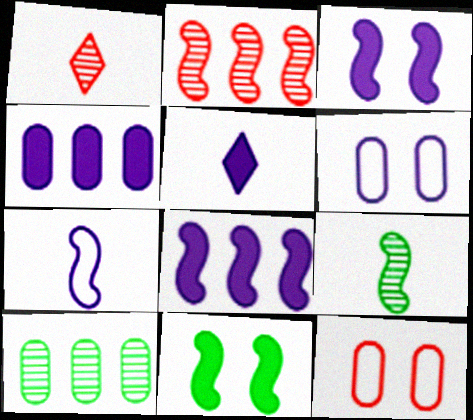[[2, 7, 11], 
[3, 4, 5]]